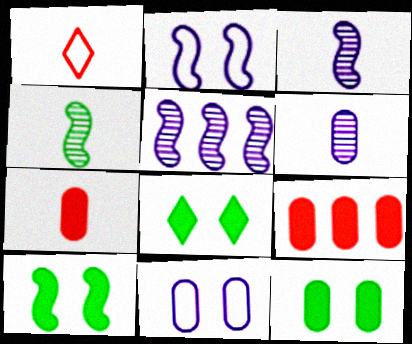[[1, 5, 12], 
[8, 10, 12]]